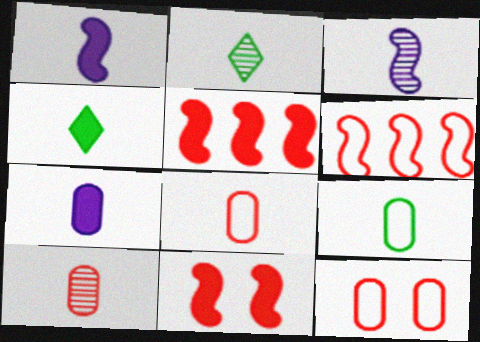[[1, 2, 8], 
[2, 3, 10], 
[3, 4, 8], 
[7, 9, 10]]